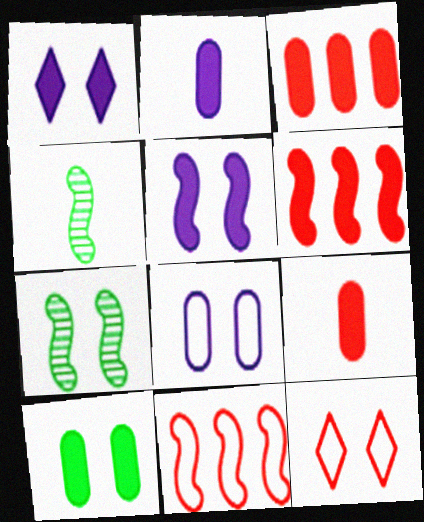[[2, 3, 10], 
[4, 5, 11]]